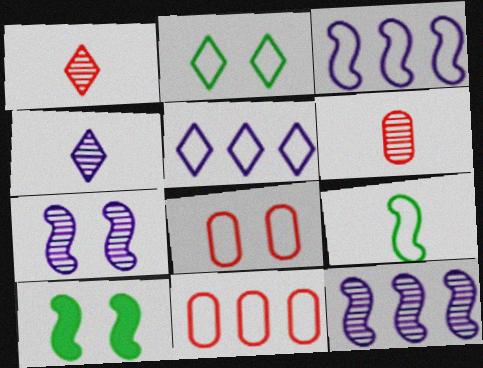[[4, 10, 11], 
[5, 6, 10], 
[5, 8, 9]]